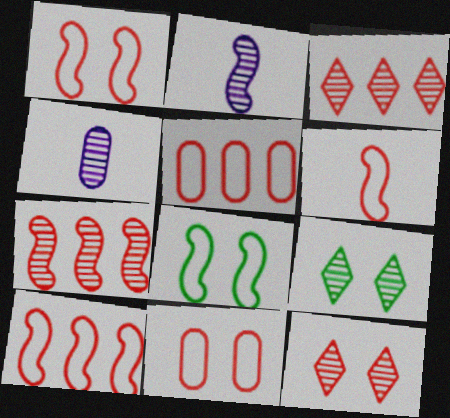[[1, 6, 10], 
[4, 7, 9]]